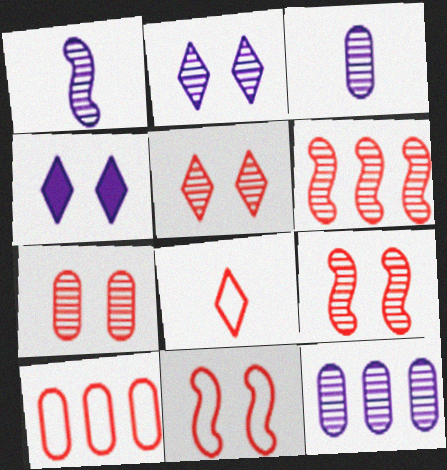[[1, 2, 12], 
[5, 7, 9], 
[8, 10, 11]]